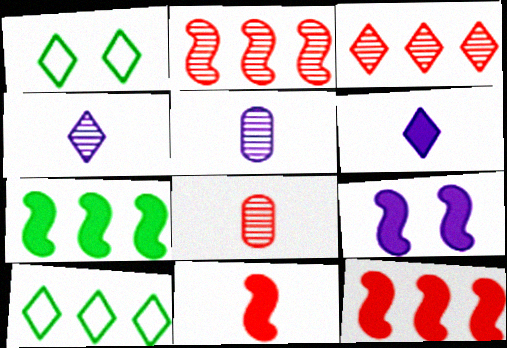[[1, 3, 6], 
[1, 5, 12], 
[7, 9, 11], 
[8, 9, 10]]